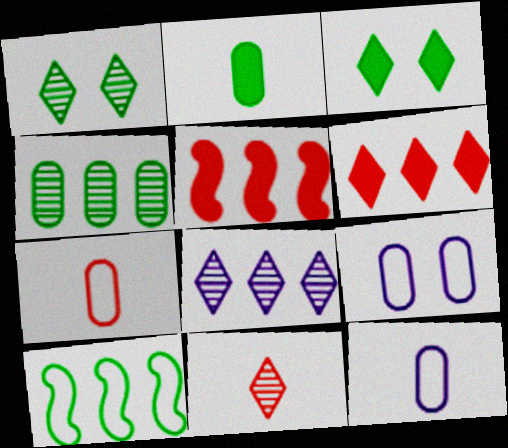[[1, 2, 10], 
[1, 5, 12], 
[1, 8, 11]]